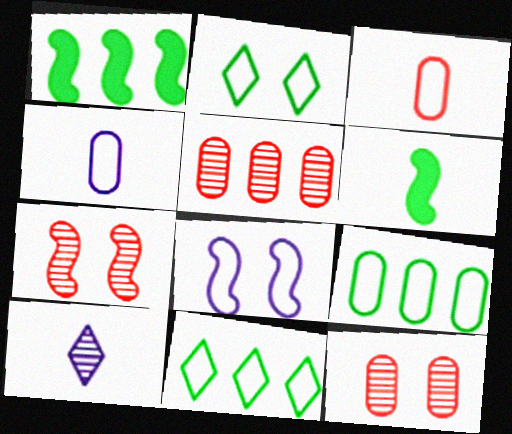[[3, 6, 10], 
[3, 8, 11]]